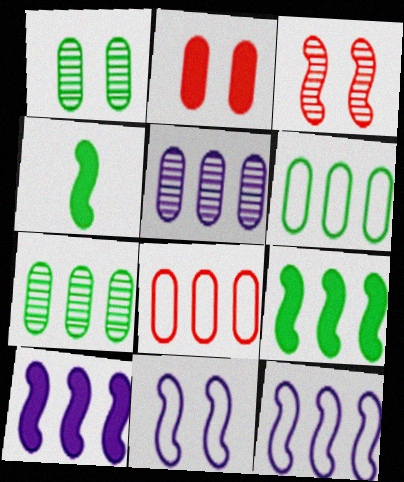[[3, 4, 12]]